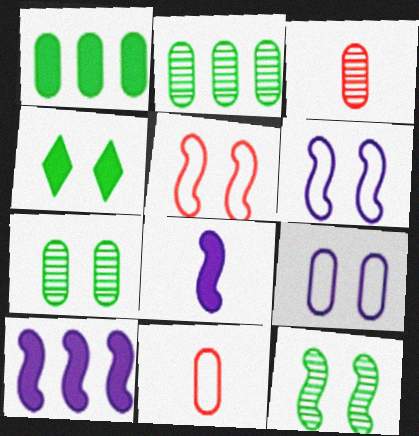[[1, 3, 9]]